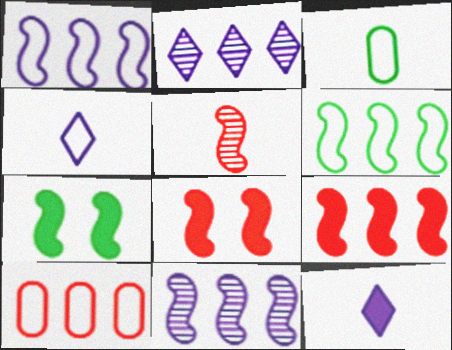[[1, 5, 7], 
[2, 3, 8], 
[3, 5, 12], 
[6, 9, 11]]